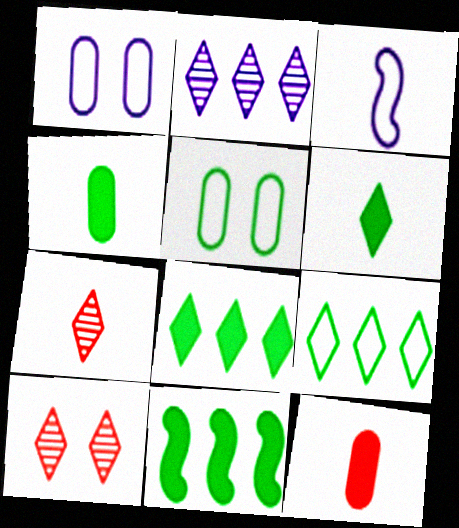[[1, 7, 11], 
[3, 4, 7]]